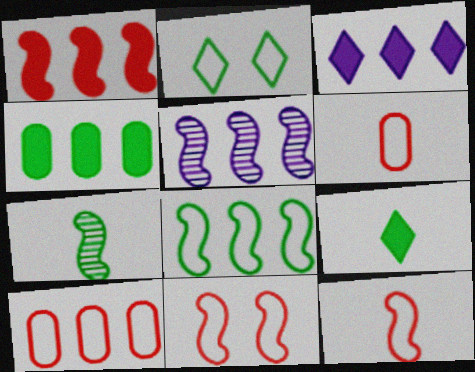[[1, 3, 4], 
[1, 5, 8], 
[2, 4, 7]]